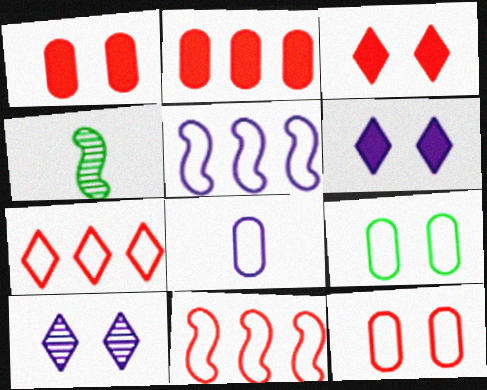[]